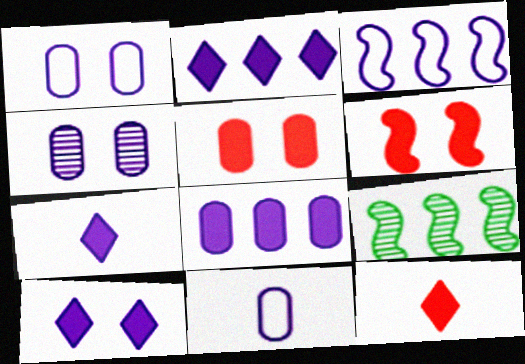[[1, 9, 12], 
[2, 7, 10], 
[3, 4, 7], 
[4, 8, 11]]